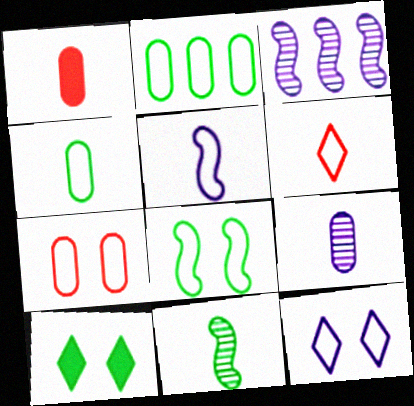[[1, 4, 9], 
[2, 10, 11], 
[4, 5, 6], 
[7, 8, 12]]